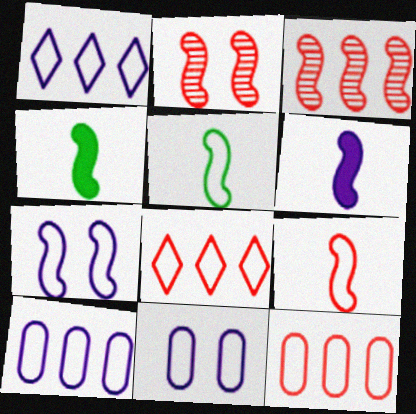[[3, 4, 7], 
[5, 8, 11]]